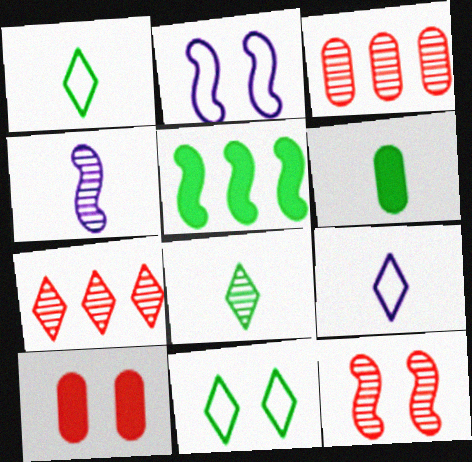[[2, 6, 7]]